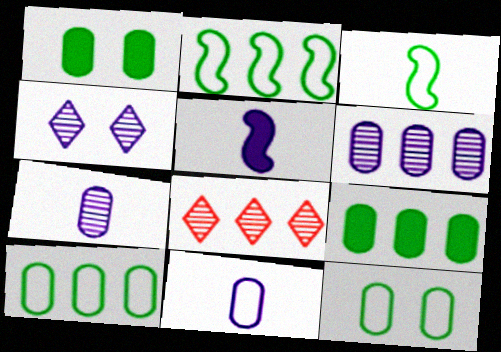[[5, 8, 12]]